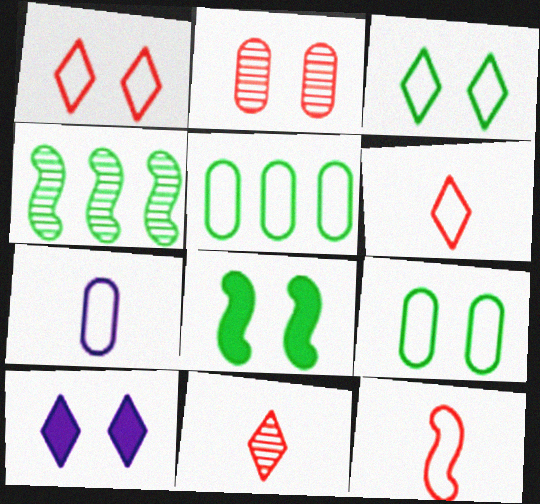[]